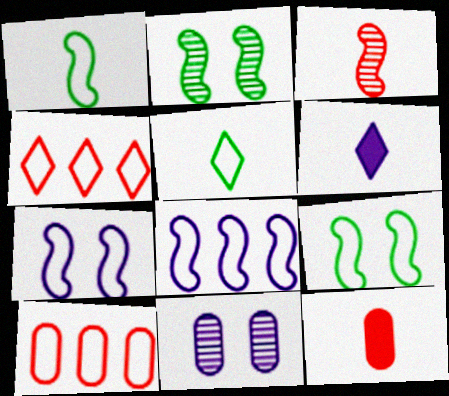[[2, 6, 10], 
[5, 7, 10], 
[6, 8, 11]]